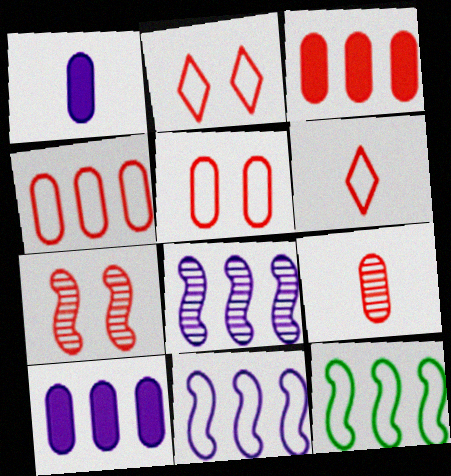[[3, 5, 9], 
[3, 6, 7]]